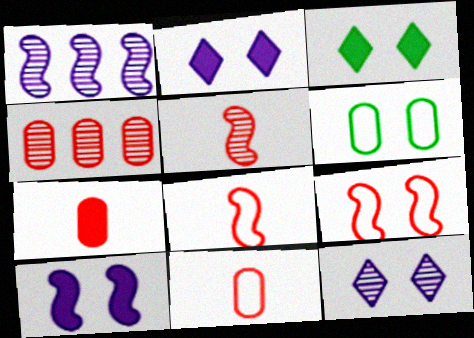[[1, 3, 11]]